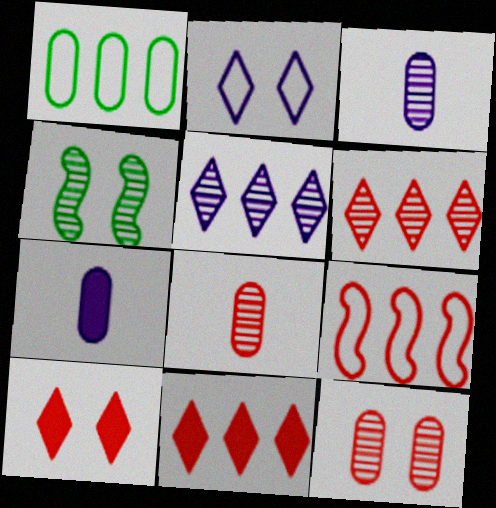[[1, 7, 12], 
[3, 4, 6], 
[4, 5, 8], 
[8, 9, 10]]